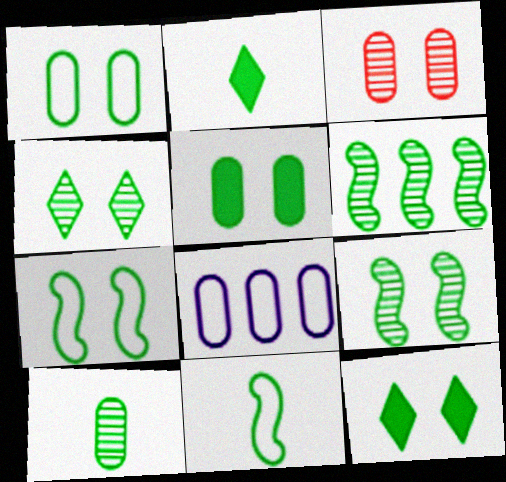[[1, 2, 6], 
[1, 9, 12], 
[2, 10, 11], 
[4, 5, 7], 
[4, 6, 10]]